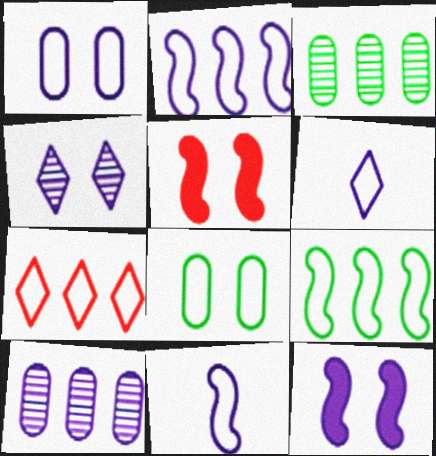[[1, 2, 6], 
[1, 4, 12], 
[3, 5, 6], 
[4, 5, 8], 
[6, 10, 12], 
[7, 8, 11]]